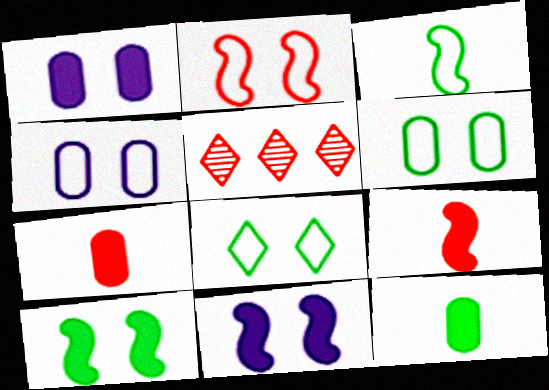[[1, 3, 5], 
[2, 4, 8], 
[2, 5, 7]]